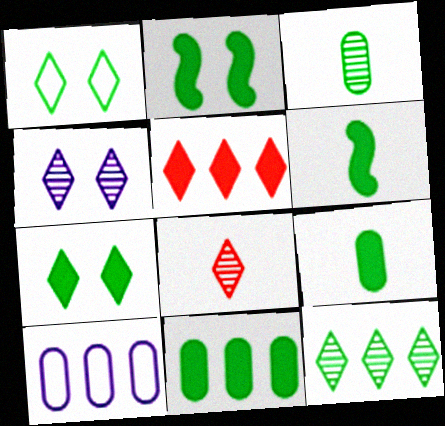[[2, 8, 10], 
[4, 8, 12], 
[6, 7, 11]]